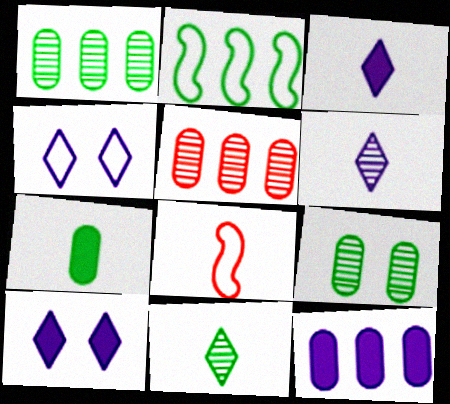[[1, 8, 10], 
[6, 7, 8]]